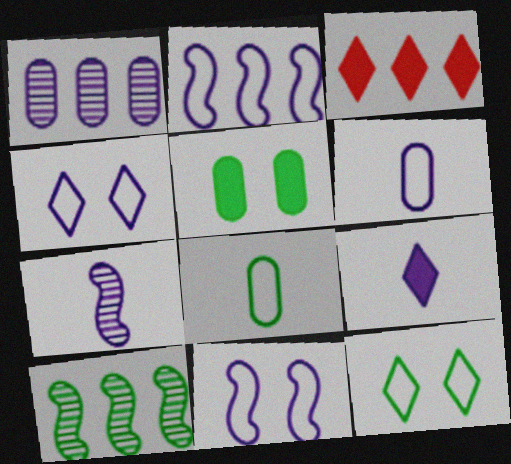[[1, 9, 11], 
[2, 4, 6], 
[6, 7, 9]]